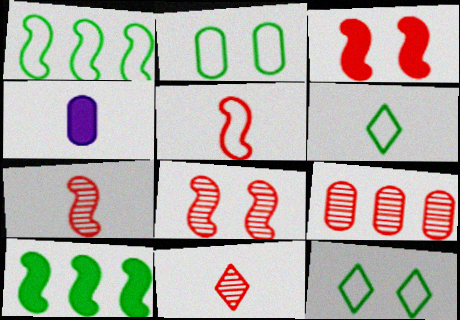[[1, 2, 6], 
[2, 4, 9], 
[4, 6, 7], 
[8, 9, 11]]